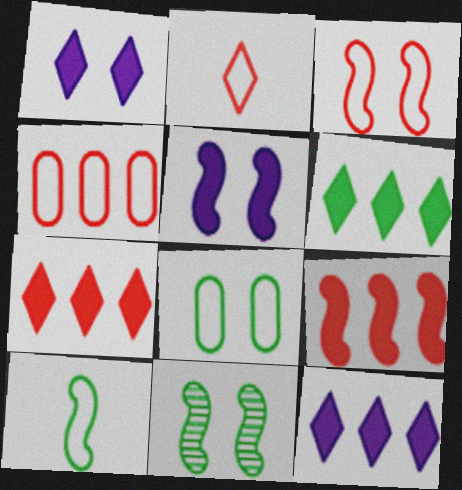[[2, 3, 4], 
[3, 5, 11], 
[6, 7, 12]]